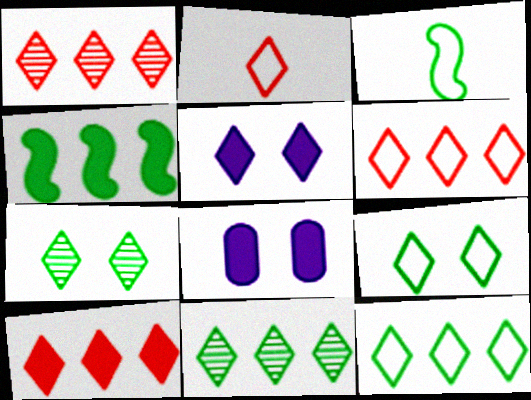[[1, 3, 8], 
[1, 6, 10], 
[2, 5, 11]]